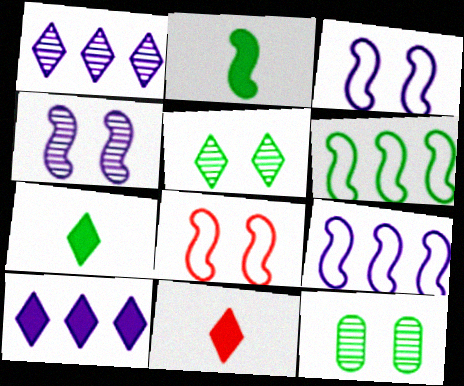[[6, 7, 12], 
[9, 11, 12]]